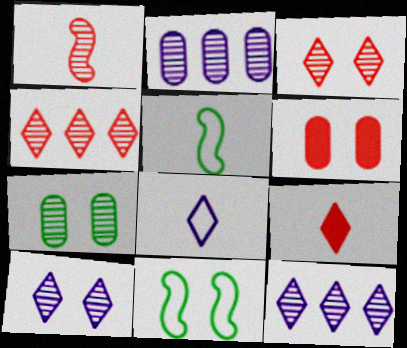[[1, 7, 12], 
[2, 9, 11], 
[5, 6, 12], 
[6, 10, 11]]